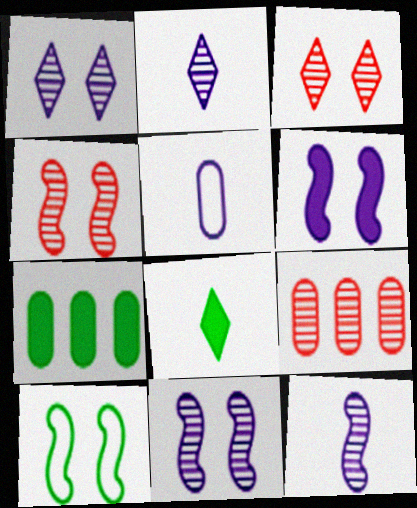[[4, 6, 10]]